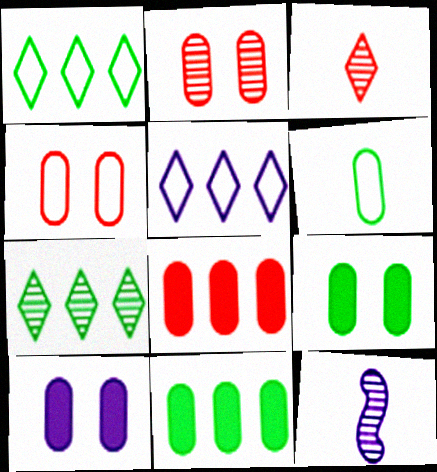[[2, 7, 12], 
[5, 10, 12]]